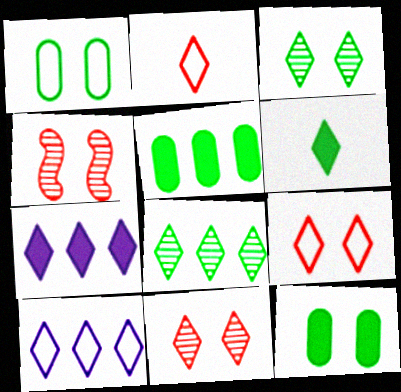[[2, 3, 7], 
[6, 10, 11]]